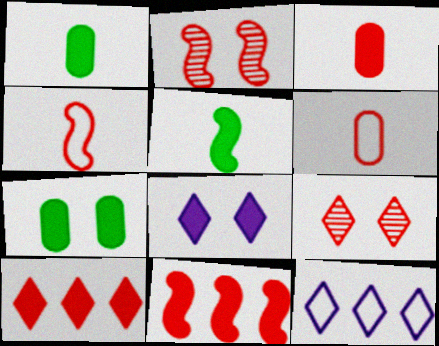[[1, 2, 12], 
[1, 8, 11], 
[2, 4, 11], 
[2, 6, 10], 
[6, 9, 11]]